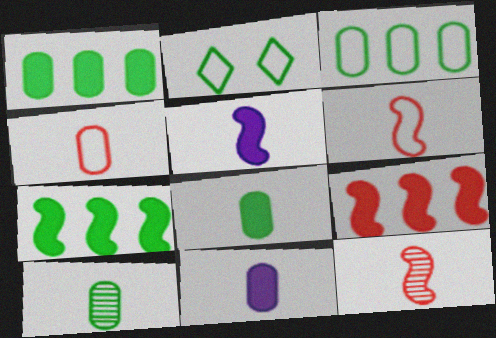[[2, 7, 10], 
[4, 10, 11]]